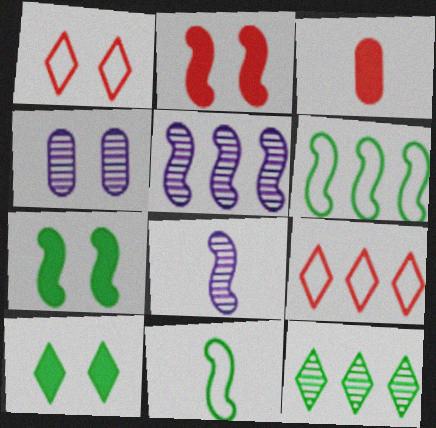[[1, 4, 7], 
[2, 5, 11], 
[2, 6, 8]]